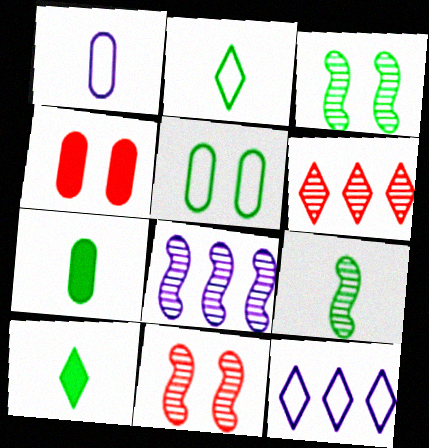[[2, 4, 8], 
[2, 7, 9], 
[4, 9, 12], 
[7, 11, 12], 
[8, 9, 11]]